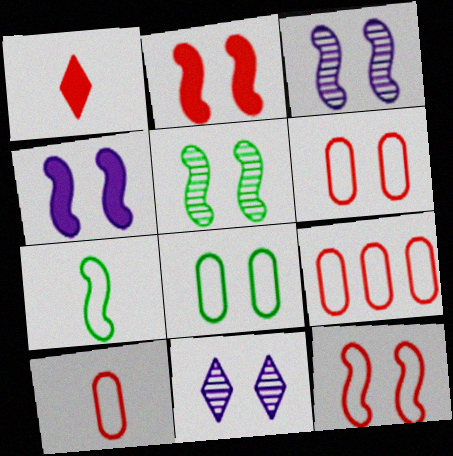[[2, 8, 11], 
[4, 5, 12], 
[6, 9, 10]]